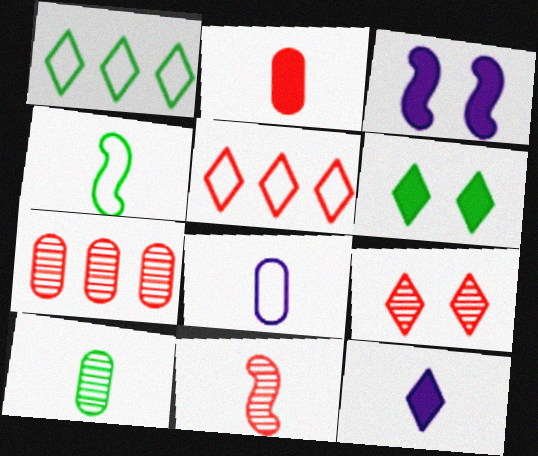[[1, 9, 12], 
[2, 8, 10], 
[3, 5, 10], 
[7, 9, 11]]